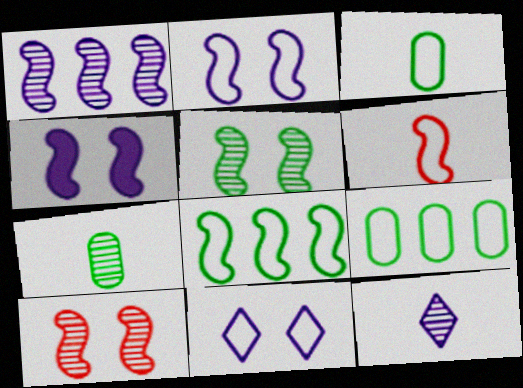[[2, 6, 8], 
[6, 9, 11]]